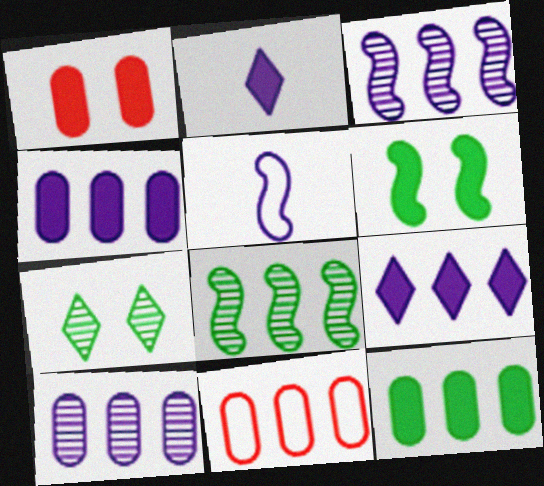[[8, 9, 11], 
[10, 11, 12]]